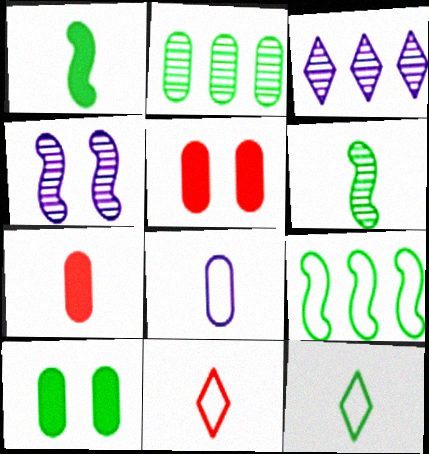[[2, 5, 8]]